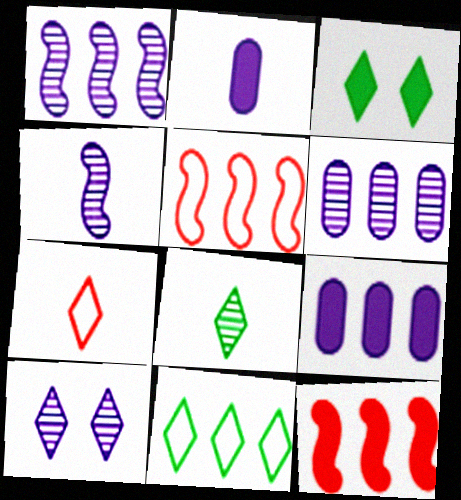[[2, 3, 12], 
[3, 8, 11], 
[4, 6, 10], 
[6, 11, 12]]